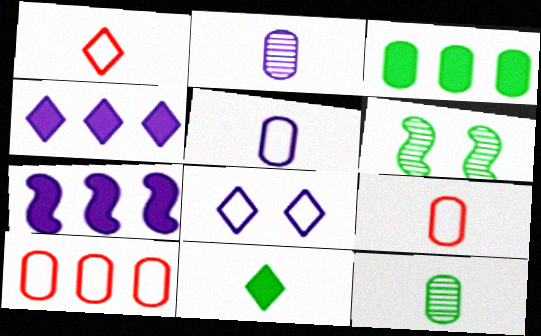[[2, 7, 8], 
[4, 6, 9]]